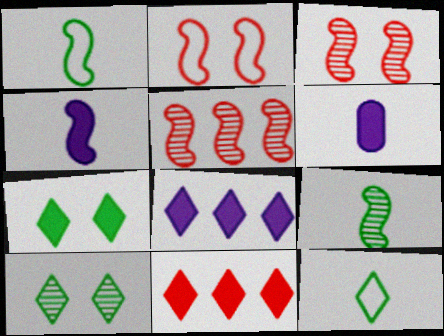[]